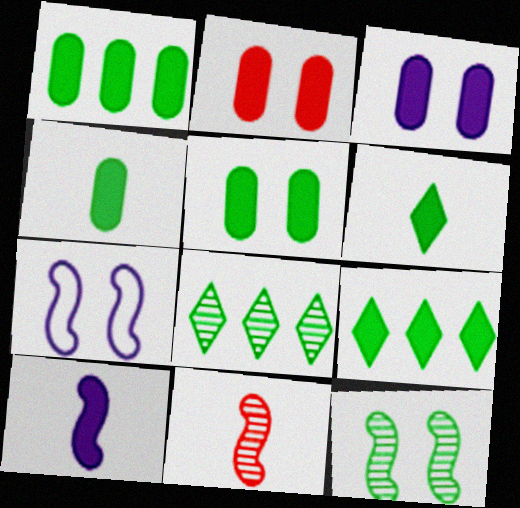[[1, 4, 5], 
[2, 3, 5], 
[2, 9, 10]]